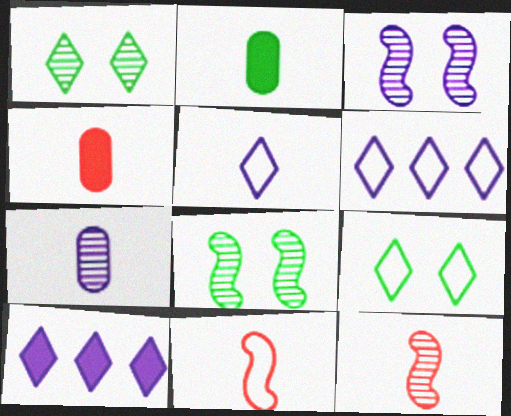[[2, 5, 12], 
[4, 6, 8]]